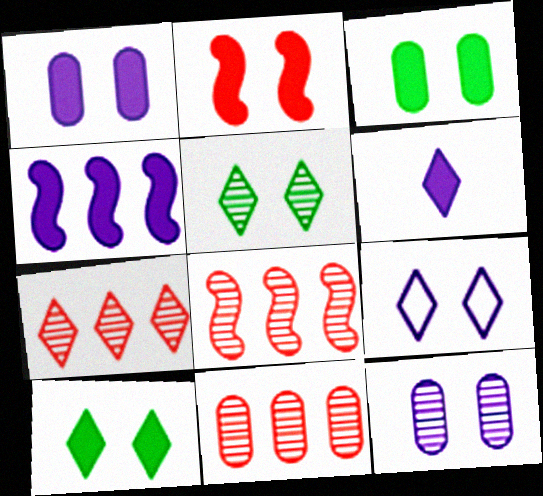[[1, 2, 10], 
[1, 4, 6], 
[7, 8, 11]]